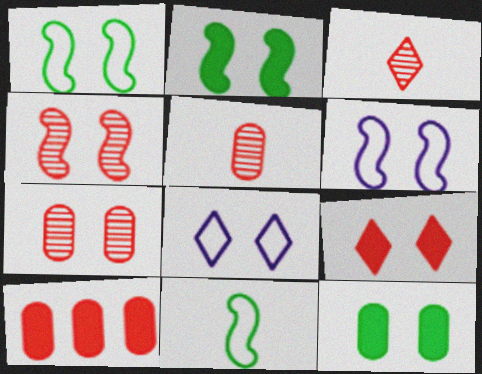[[2, 4, 6], 
[2, 7, 8], 
[4, 8, 12]]